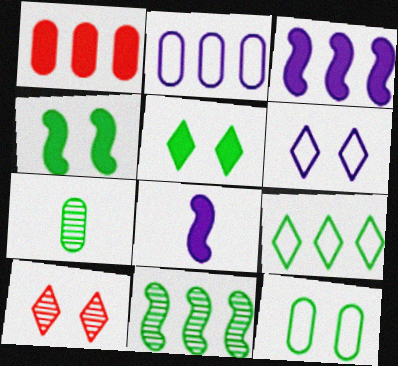[[1, 5, 8], 
[4, 7, 9], 
[5, 6, 10]]